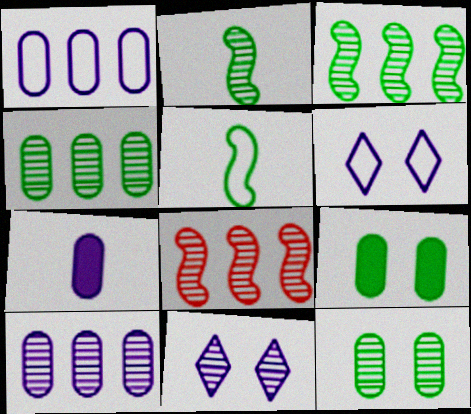[]